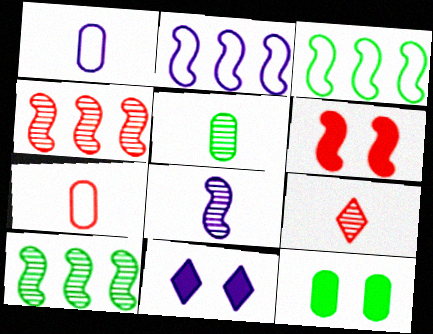[[2, 9, 12], 
[3, 6, 8], 
[5, 8, 9], 
[6, 11, 12], 
[7, 10, 11]]